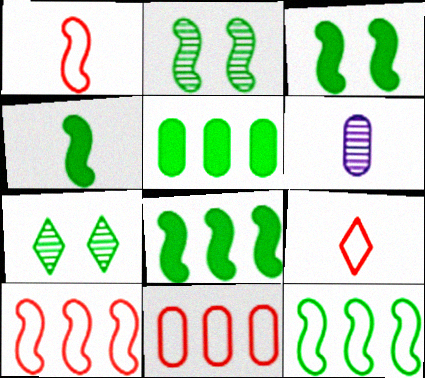[[2, 4, 12], 
[3, 4, 8], 
[4, 6, 9]]